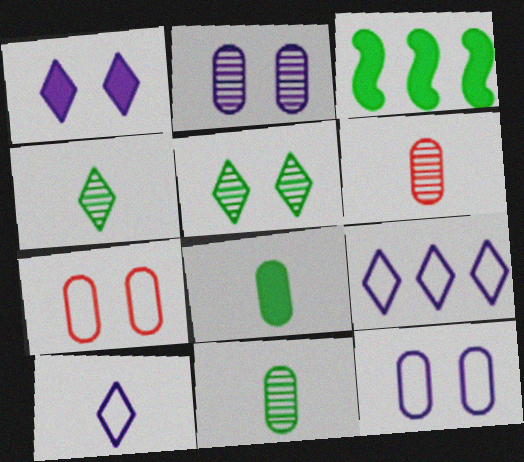[]